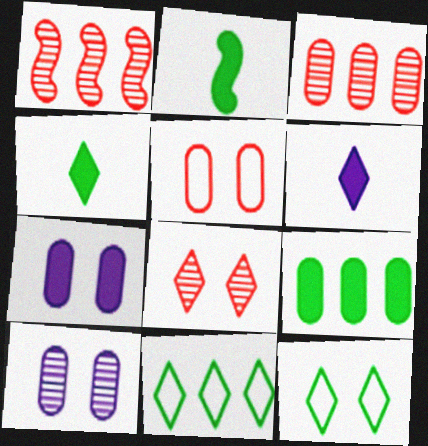[[6, 8, 11]]